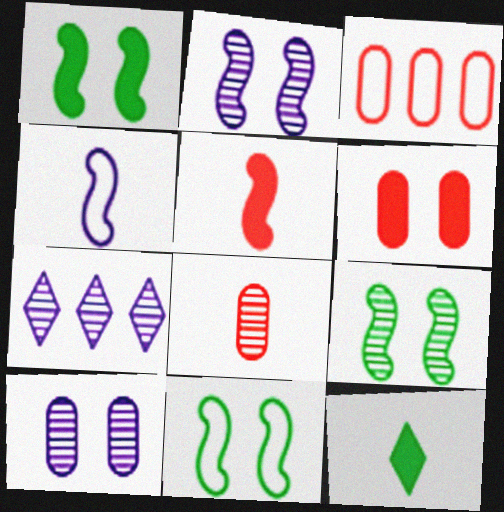[[1, 9, 11], 
[2, 3, 12], 
[3, 6, 8], 
[4, 8, 12], 
[7, 8, 9]]